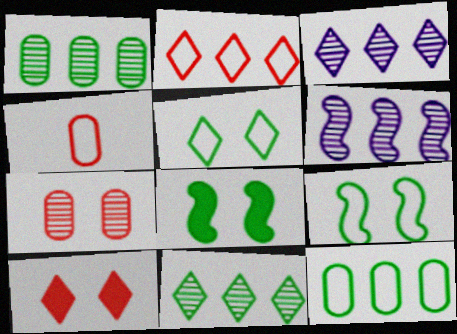[[3, 4, 8]]